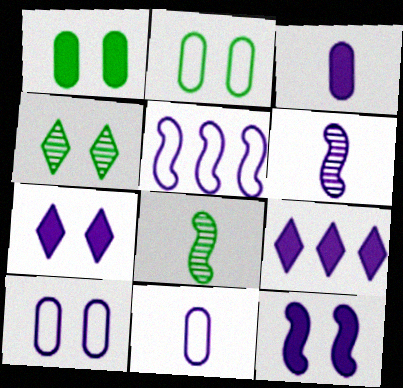[[3, 9, 12], 
[5, 6, 12], 
[6, 9, 10]]